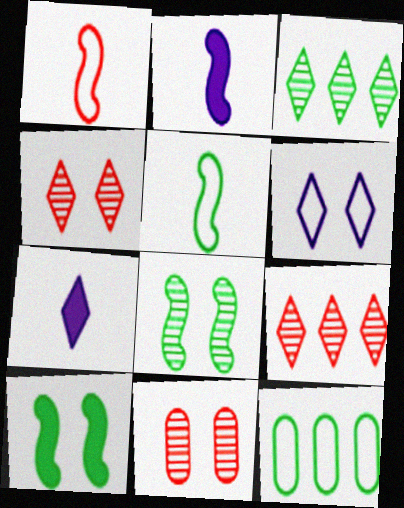[[1, 6, 12], 
[2, 4, 12], 
[6, 10, 11]]